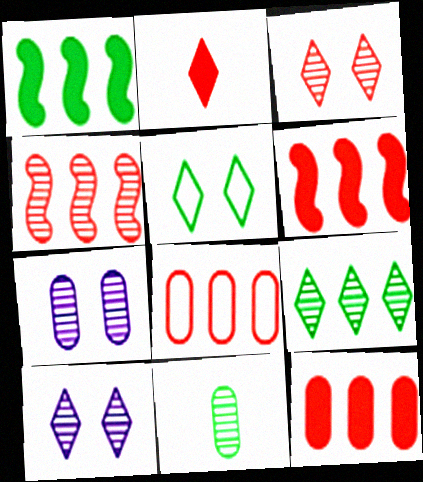[[1, 5, 11], 
[4, 10, 11]]